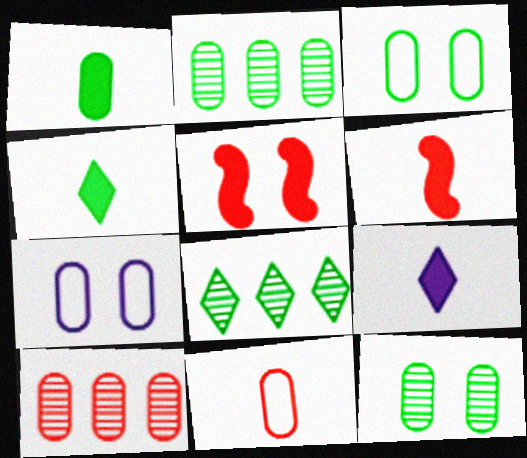[[1, 2, 3], 
[1, 6, 9], 
[1, 7, 10], 
[6, 7, 8]]